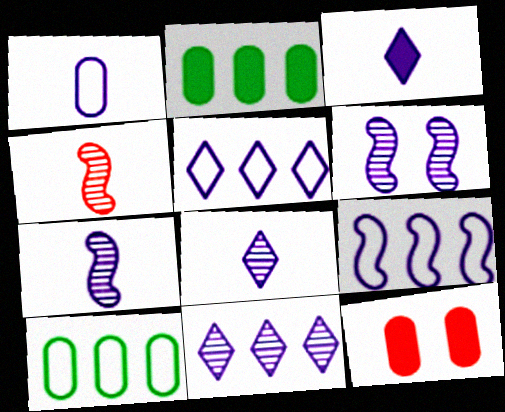[[1, 3, 7]]